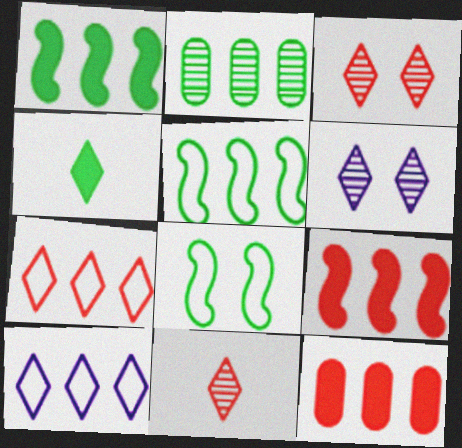[[2, 4, 8], 
[2, 9, 10], 
[3, 4, 10], 
[4, 6, 7]]